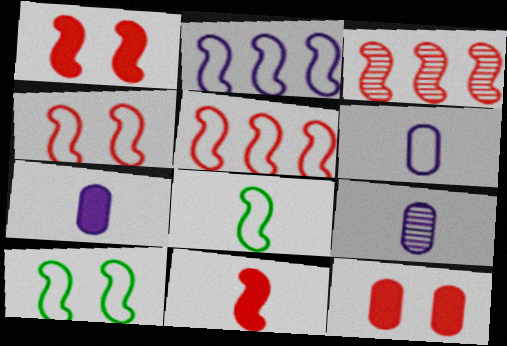[[2, 4, 8], 
[3, 4, 11], 
[6, 7, 9]]